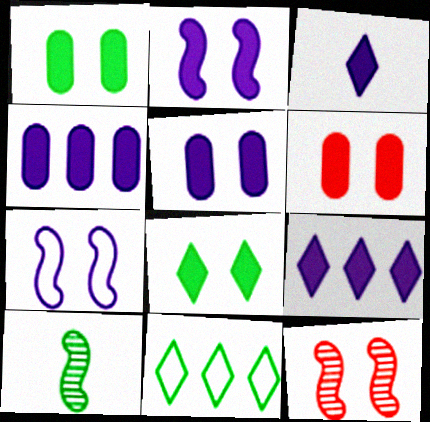[[1, 5, 6], 
[1, 10, 11], 
[2, 3, 4], 
[2, 6, 8]]